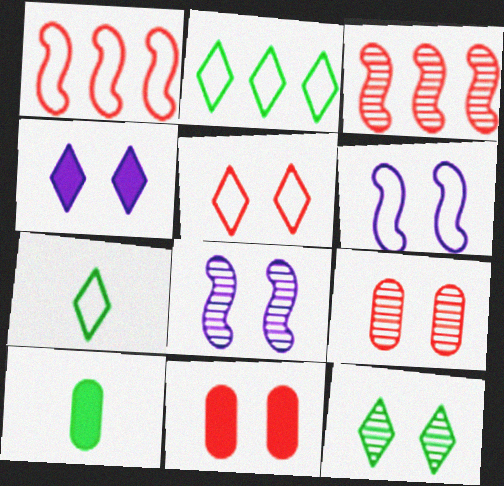[[4, 5, 12], 
[6, 11, 12], 
[8, 9, 12]]